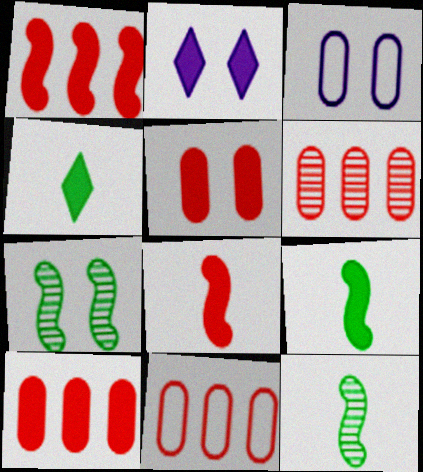[[2, 9, 10], 
[2, 11, 12], 
[6, 10, 11]]